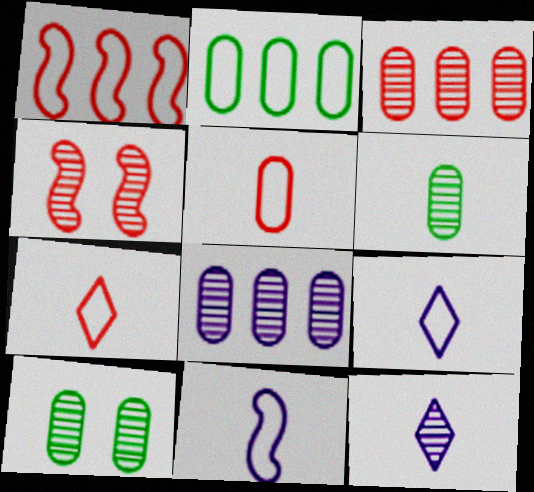[]